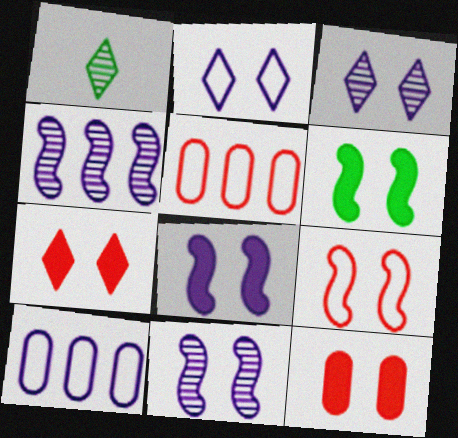[[1, 5, 8], 
[6, 9, 11]]